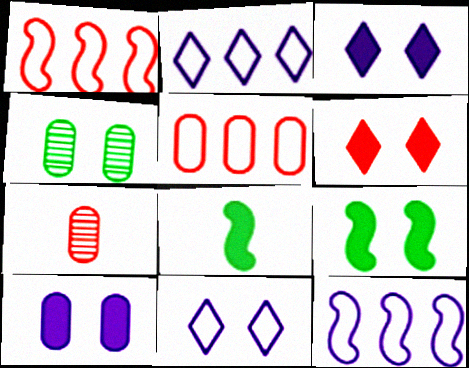[[1, 6, 7], 
[2, 7, 9], 
[6, 9, 10]]